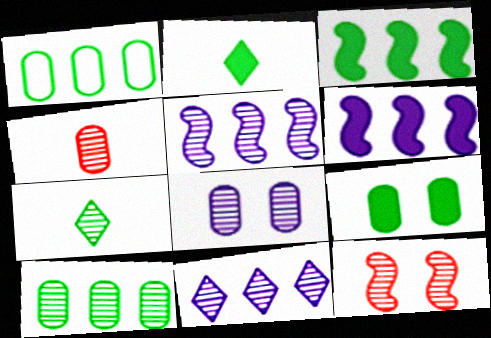[[2, 3, 9], 
[4, 8, 10]]